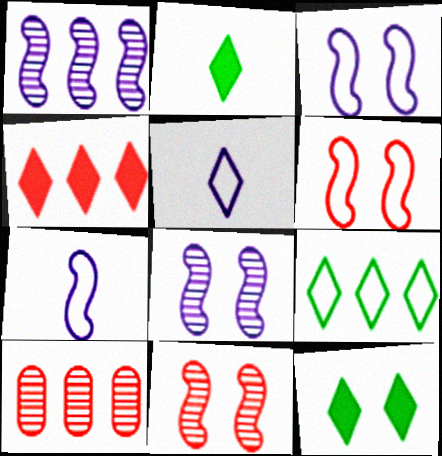[[2, 3, 10], 
[7, 10, 12]]